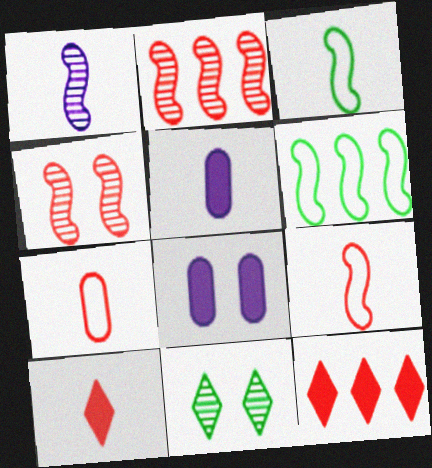[[4, 7, 12]]